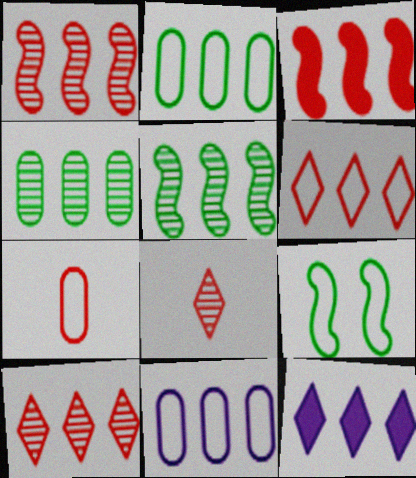[[1, 2, 12]]